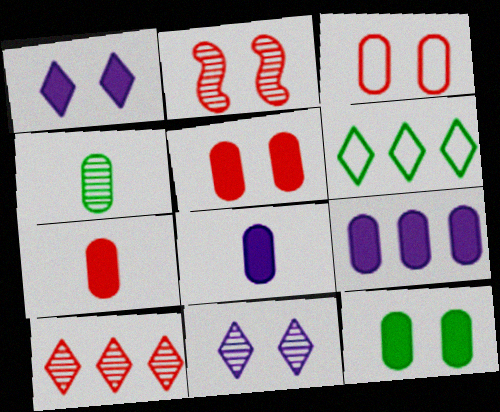[[2, 6, 8], 
[3, 4, 9], 
[7, 9, 12]]